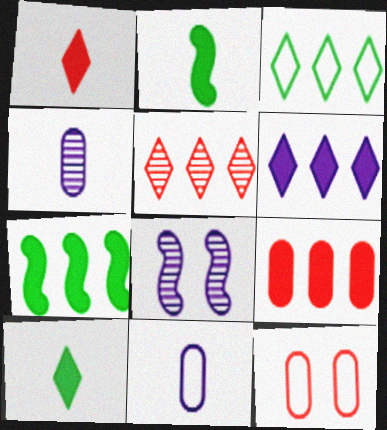[[3, 5, 6], 
[6, 7, 9], 
[6, 8, 11]]